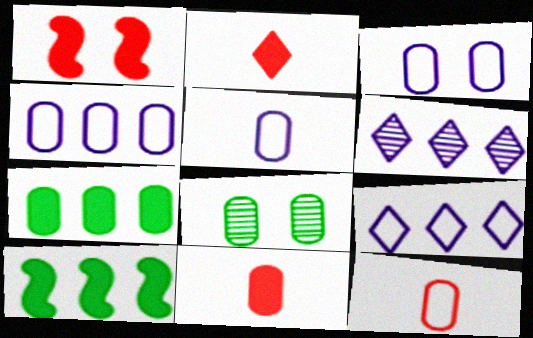[[3, 4, 5], 
[4, 8, 11]]